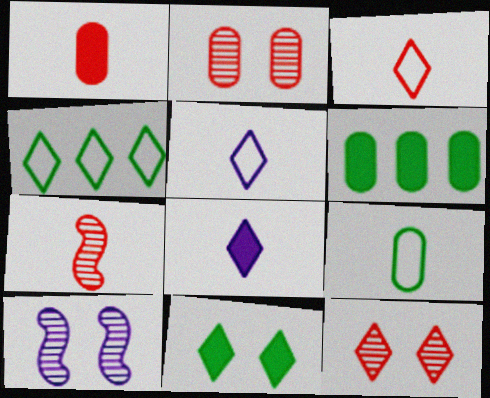[[1, 3, 7], 
[1, 4, 10], 
[3, 6, 10], 
[4, 8, 12], 
[7, 8, 9]]